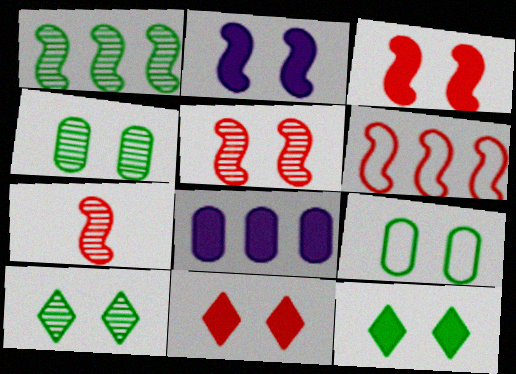[[3, 6, 7]]